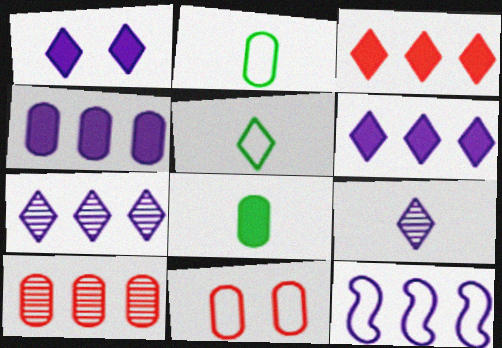[[4, 7, 12], 
[5, 11, 12]]